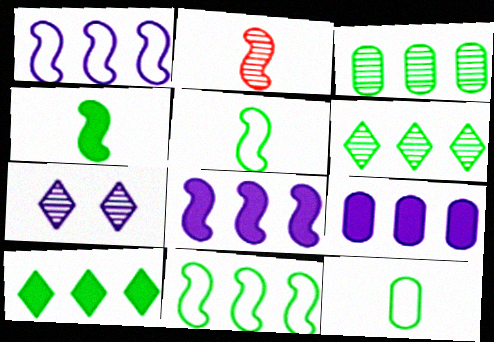[[2, 3, 7], 
[3, 10, 11]]